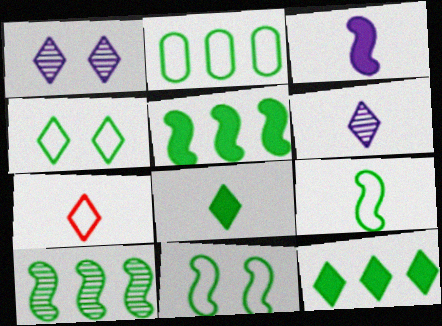[[1, 7, 12], 
[2, 4, 9], 
[2, 10, 12], 
[6, 7, 8]]